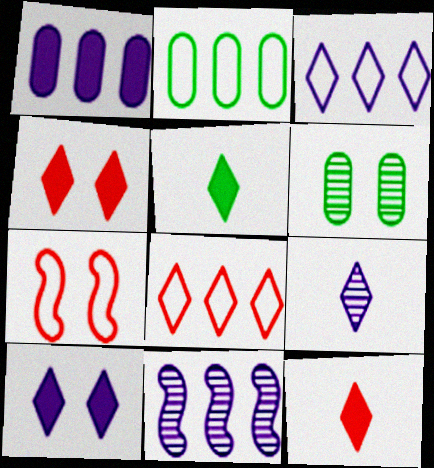[[1, 3, 11], 
[3, 9, 10], 
[6, 7, 10]]